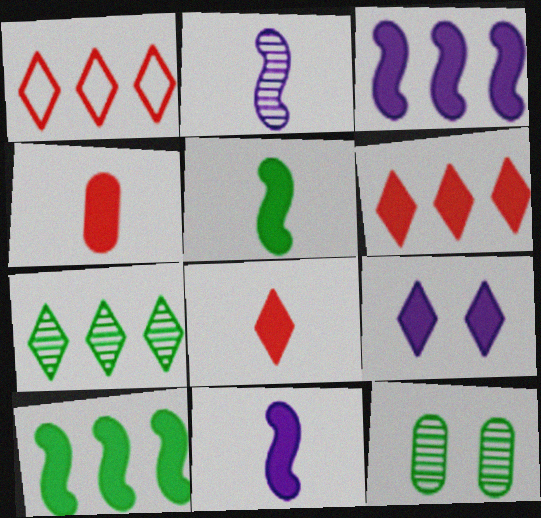[[1, 11, 12], 
[4, 9, 10]]